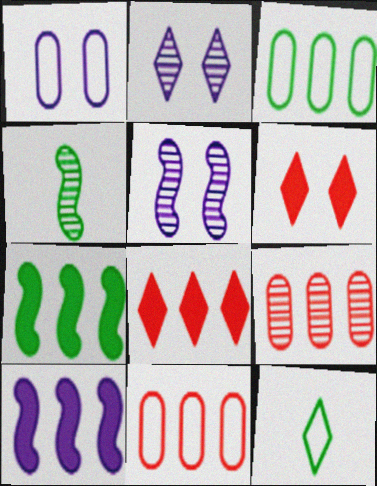[[1, 4, 8], 
[2, 4, 9], 
[2, 8, 12]]